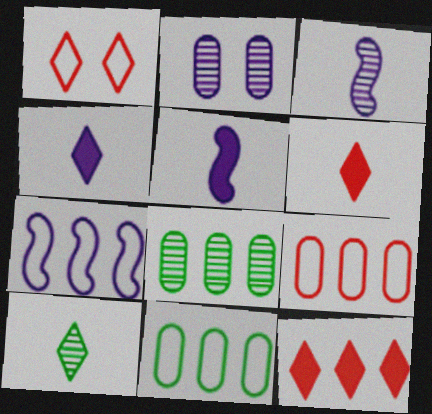[[1, 5, 8], 
[2, 4, 7], 
[7, 8, 12]]